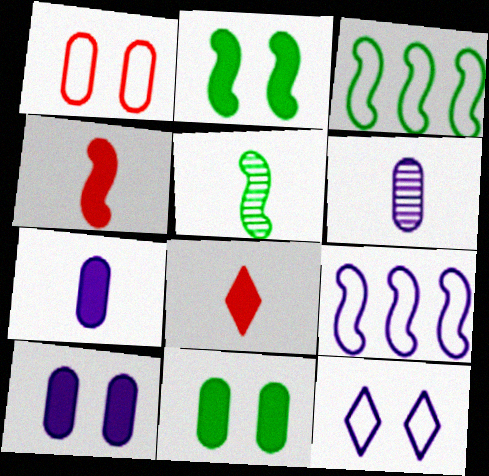[[2, 3, 5]]